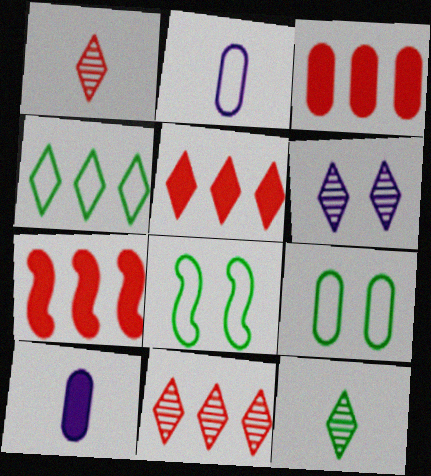[[3, 5, 7], 
[6, 11, 12], 
[8, 10, 11]]